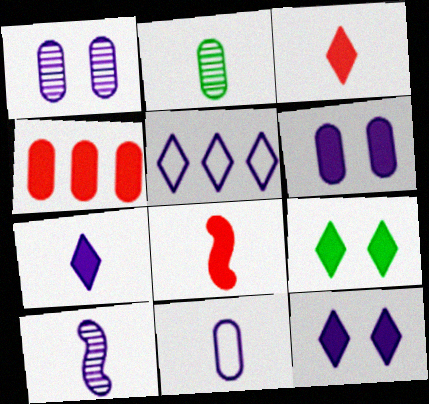[[5, 6, 10], 
[7, 10, 11]]